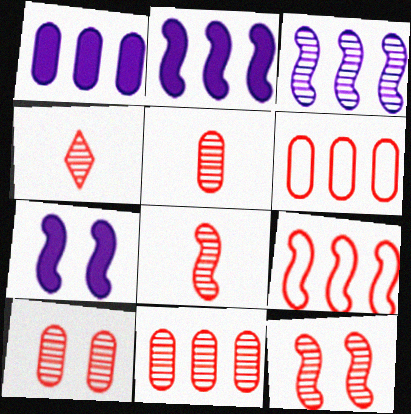[[4, 5, 8], 
[4, 11, 12], 
[5, 10, 11]]